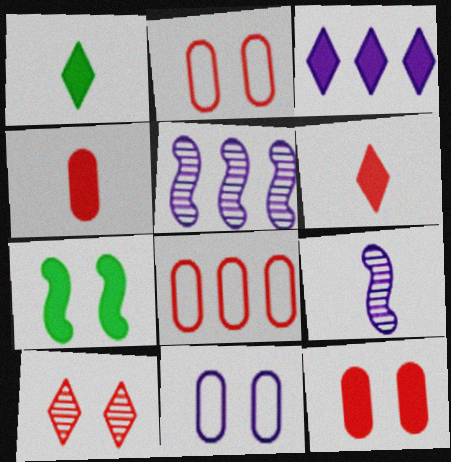[[1, 2, 5], 
[3, 4, 7], 
[3, 9, 11], 
[7, 10, 11]]